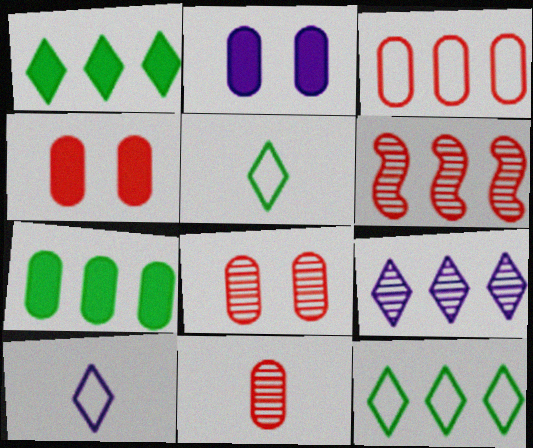[[2, 5, 6], 
[3, 4, 11]]